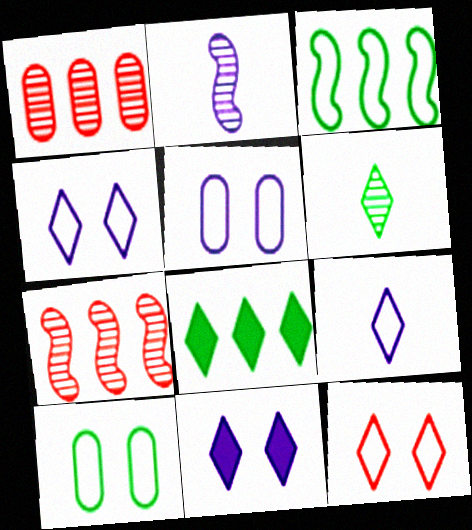[]